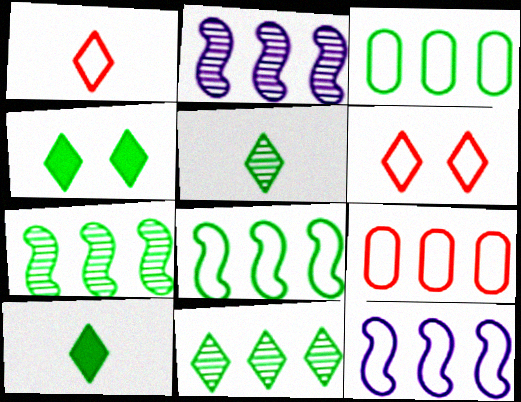[]